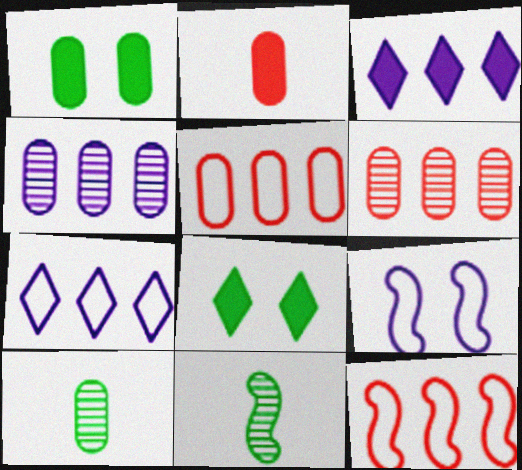[]